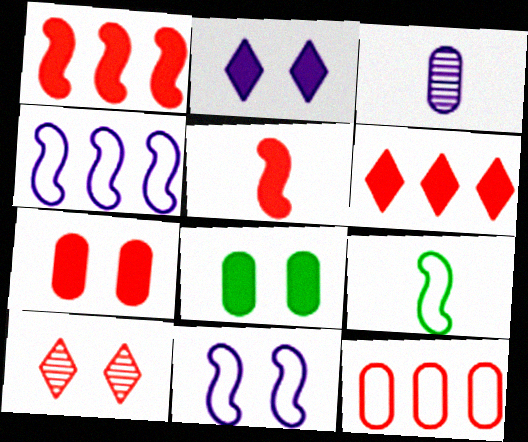[[2, 3, 4], 
[3, 8, 12], 
[5, 6, 7], 
[5, 10, 12], 
[8, 10, 11]]